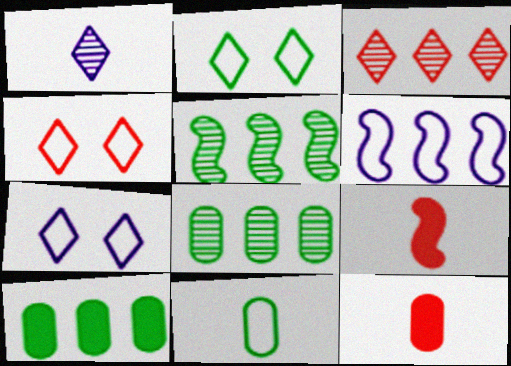[[1, 9, 11], 
[2, 4, 7], 
[3, 6, 10], 
[4, 6, 11], 
[5, 7, 12], 
[7, 8, 9]]